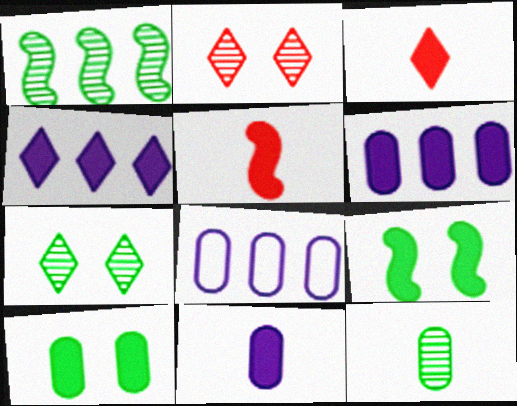[[1, 7, 12], 
[3, 6, 9], 
[4, 5, 10], 
[5, 7, 8]]